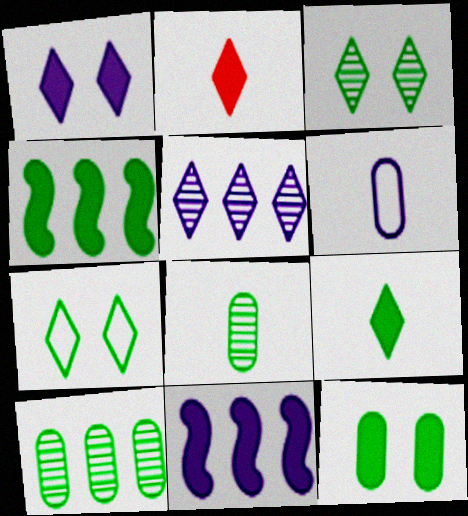[[2, 5, 7], 
[2, 11, 12], 
[4, 7, 8], 
[4, 9, 12]]